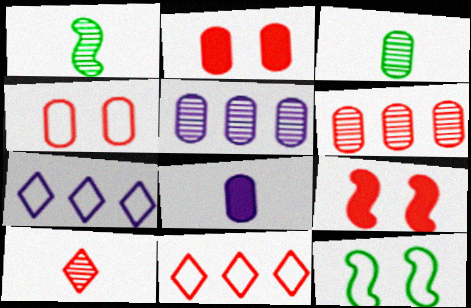[[1, 2, 7], 
[3, 7, 9]]